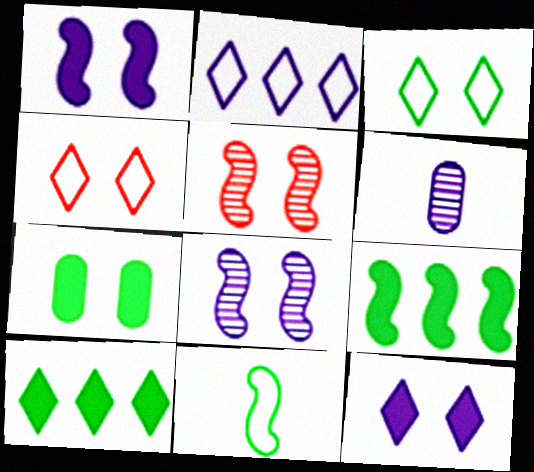[[1, 2, 6], 
[4, 6, 9], 
[4, 7, 8]]